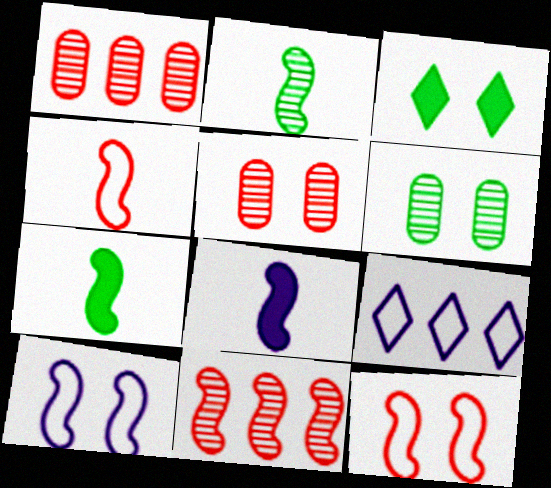[[2, 4, 8], 
[3, 5, 10], 
[5, 7, 9], 
[7, 10, 11]]